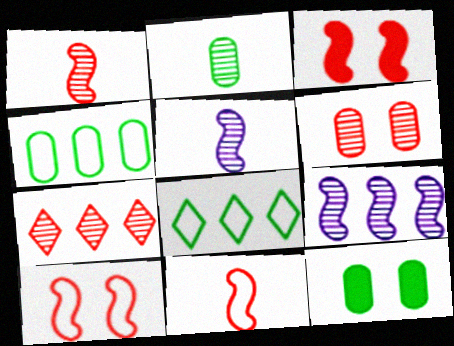[[1, 6, 7], 
[2, 4, 12]]